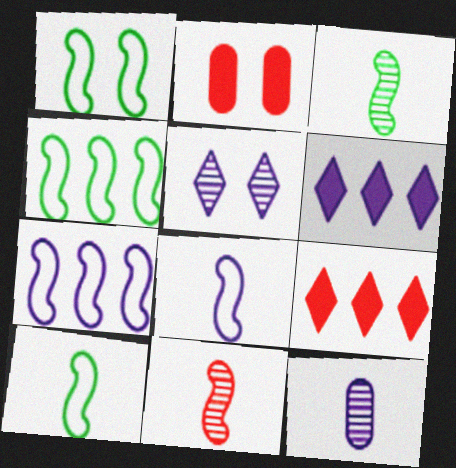[[1, 2, 5], 
[1, 4, 10], 
[1, 9, 12]]